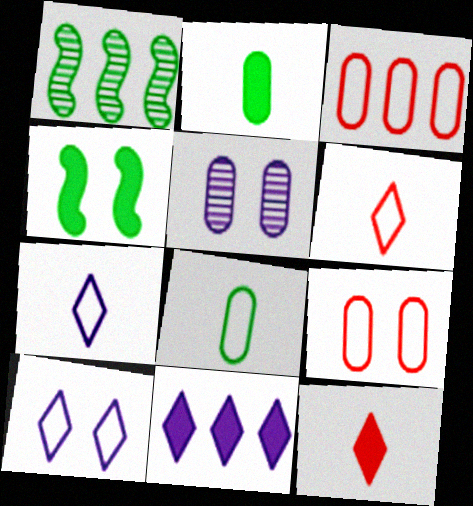[[1, 3, 11], 
[2, 3, 5]]